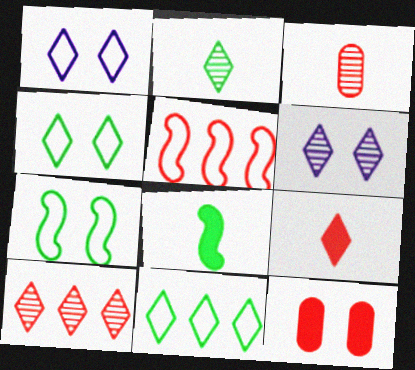[[2, 6, 10], 
[6, 7, 12], 
[6, 9, 11]]